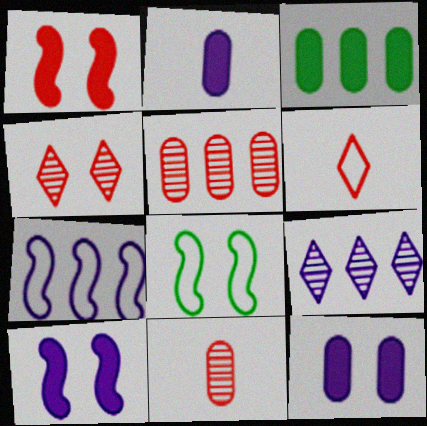[[1, 5, 6], 
[4, 8, 12]]